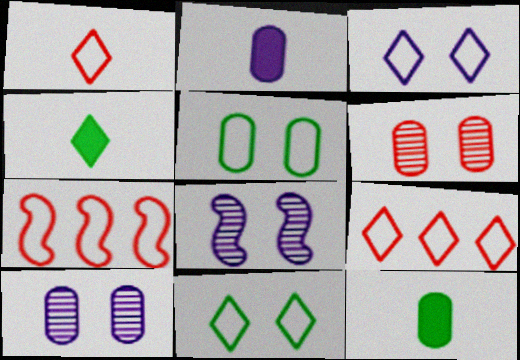[[4, 7, 10], 
[8, 9, 12]]